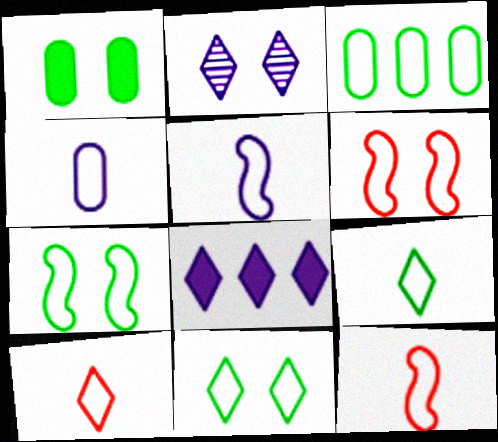[[1, 2, 6], 
[3, 7, 9], 
[4, 9, 12]]